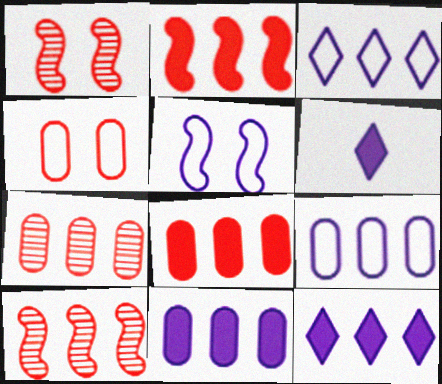[]